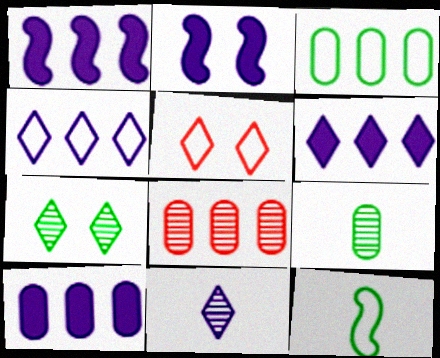[[1, 5, 9], 
[1, 6, 10], 
[3, 8, 10]]